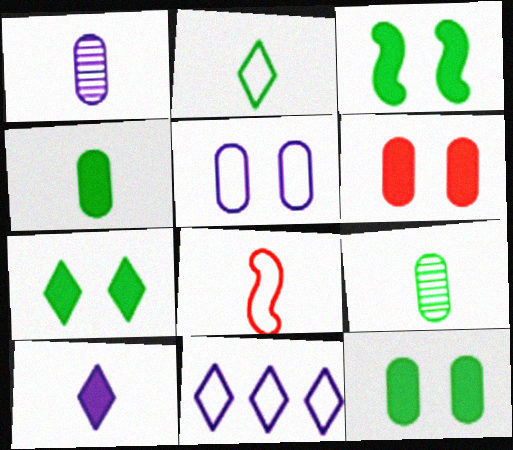[[3, 7, 12], 
[8, 9, 10]]